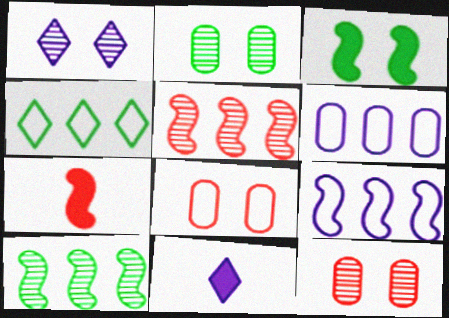[[1, 3, 8], 
[8, 10, 11]]